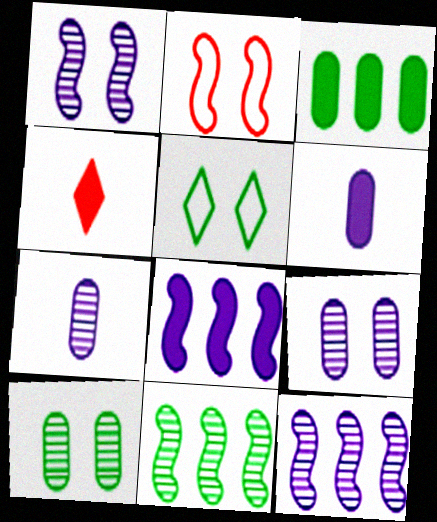[]